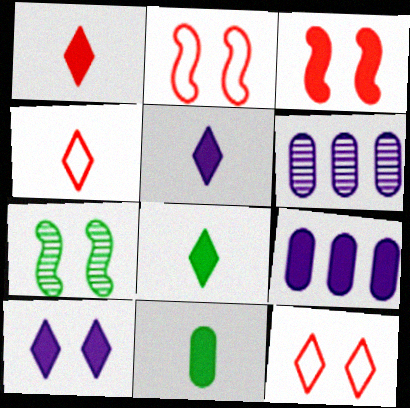[[1, 5, 8], 
[2, 6, 8], 
[3, 8, 9], 
[4, 7, 9]]